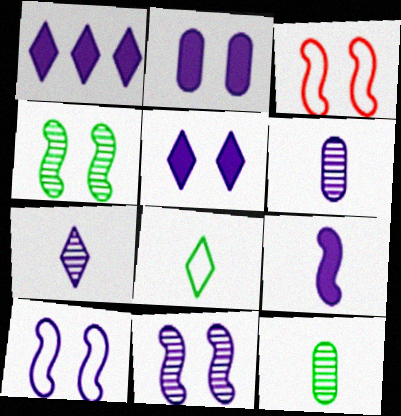[[1, 2, 9], 
[1, 3, 12], 
[1, 6, 10]]